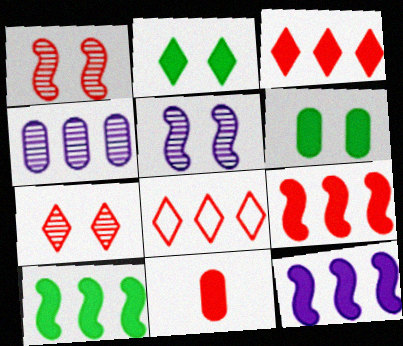[[1, 8, 11], 
[2, 11, 12], 
[4, 8, 10], 
[9, 10, 12]]